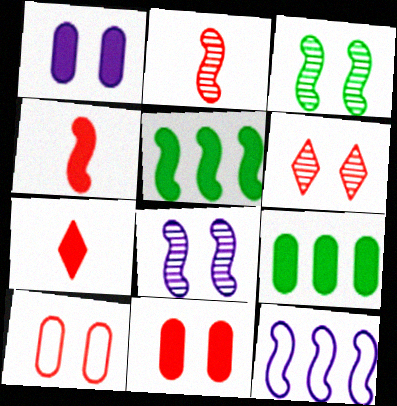[[1, 5, 7], 
[3, 4, 12]]